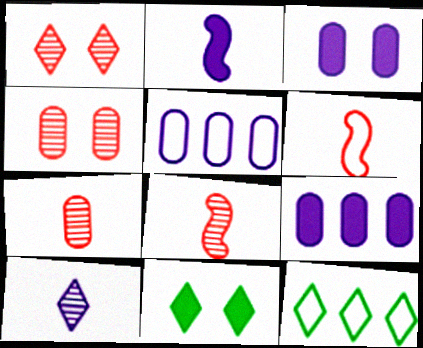[[2, 4, 12], 
[3, 8, 12], 
[5, 8, 11]]